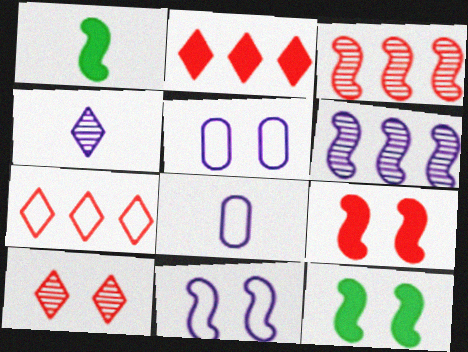[[1, 3, 11], 
[5, 10, 12]]